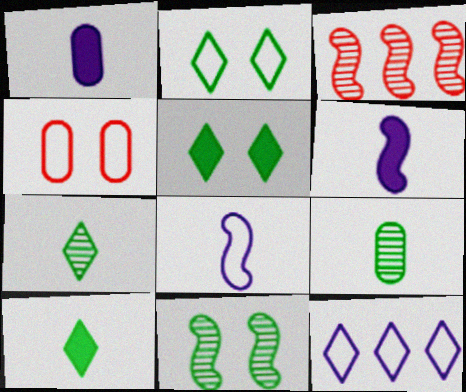[[1, 2, 3]]